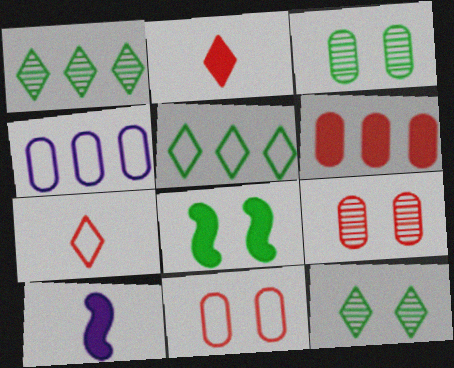[[1, 10, 11], 
[5, 9, 10]]